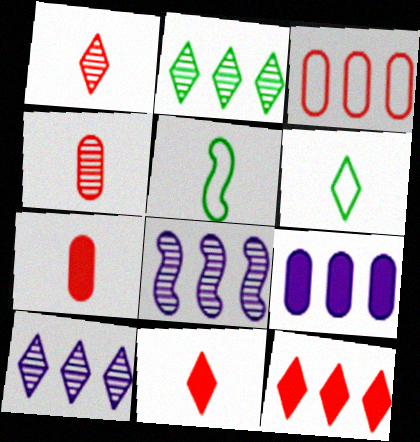[]